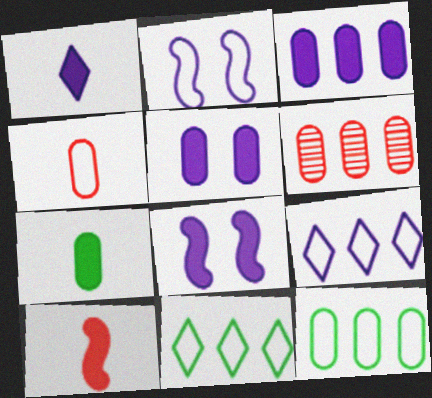[[1, 3, 8], 
[1, 7, 10], 
[2, 4, 11], 
[3, 6, 12]]